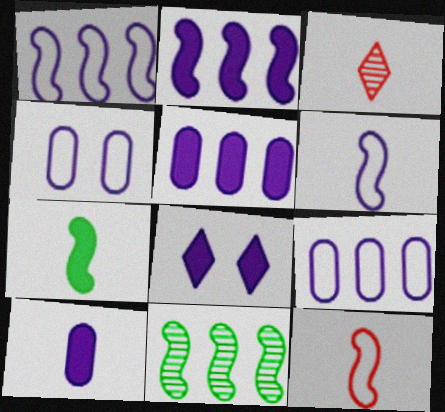[[2, 8, 10]]